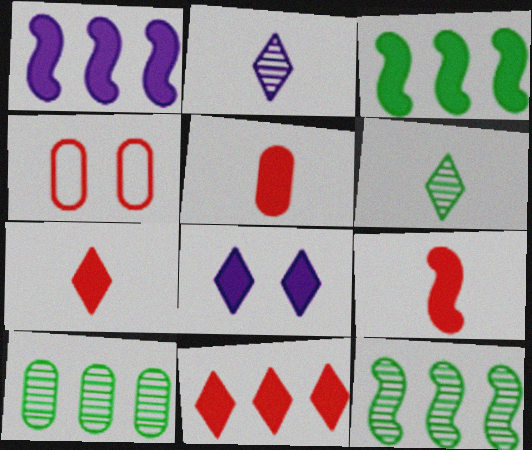[[1, 4, 6], 
[2, 3, 4], 
[3, 5, 8], 
[5, 7, 9]]